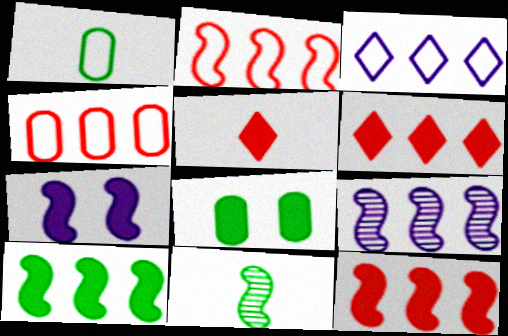[[2, 7, 11], 
[2, 9, 10]]